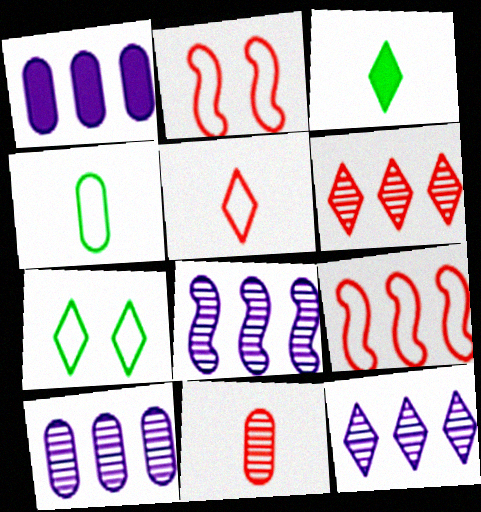[[2, 3, 10], 
[8, 10, 12]]